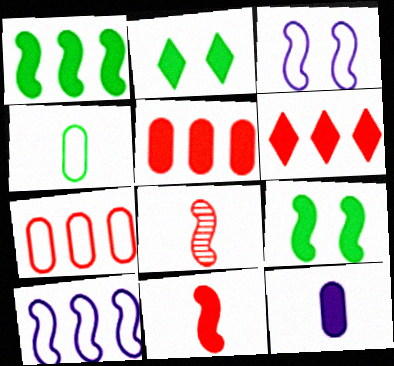[[1, 3, 8], 
[6, 9, 12], 
[8, 9, 10]]